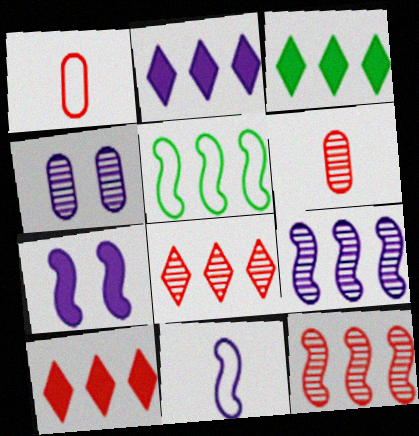[[2, 3, 10], 
[2, 4, 11], 
[7, 9, 11]]